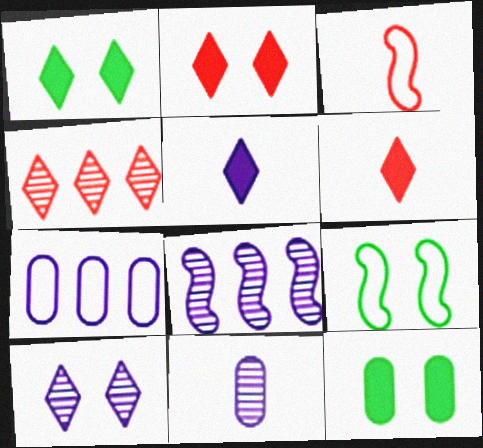[[8, 10, 11]]